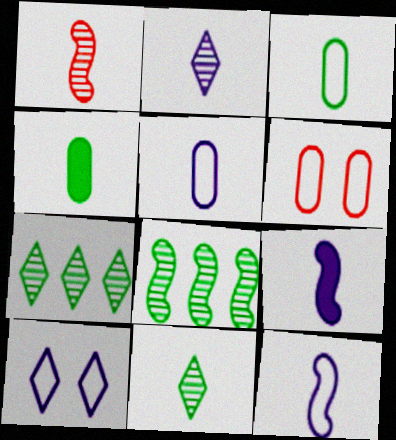[[2, 5, 9], 
[6, 7, 9]]